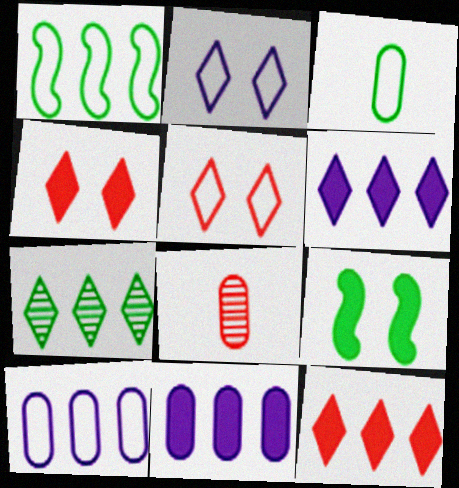[[3, 7, 9]]